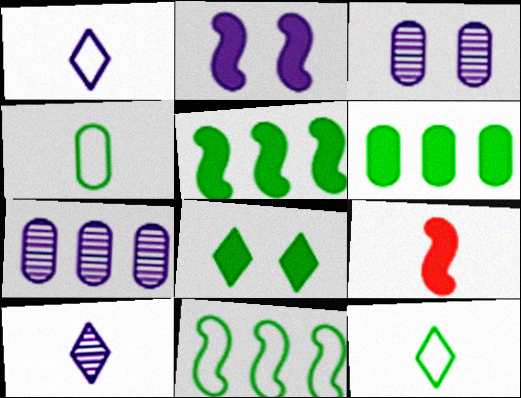[[1, 2, 7], 
[2, 5, 9], 
[4, 9, 10]]